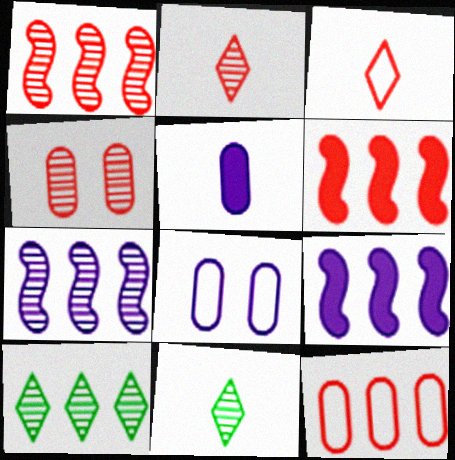[[1, 2, 4], 
[3, 4, 6], 
[4, 7, 11], 
[6, 8, 11], 
[9, 10, 12]]